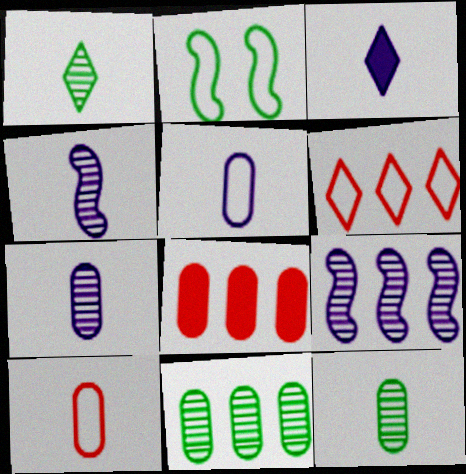[[2, 5, 6], 
[3, 4, 5]]